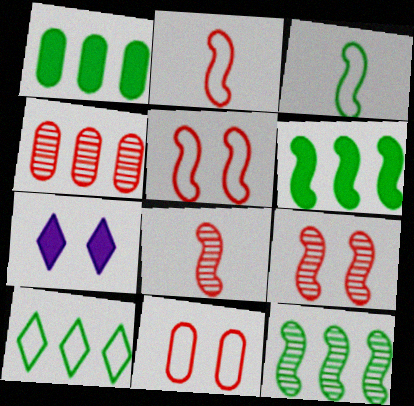[[1, 10, 12], 
[3, 4, 7]]